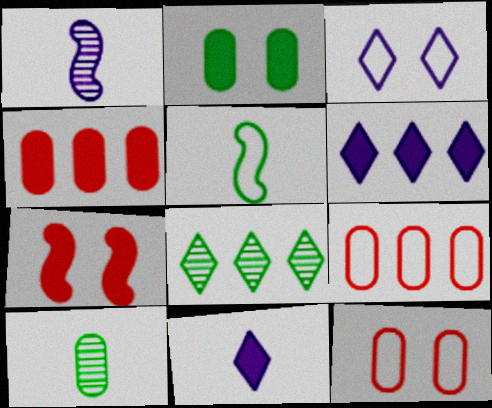[[2, 5, 8], 
[3, 5, 9]]